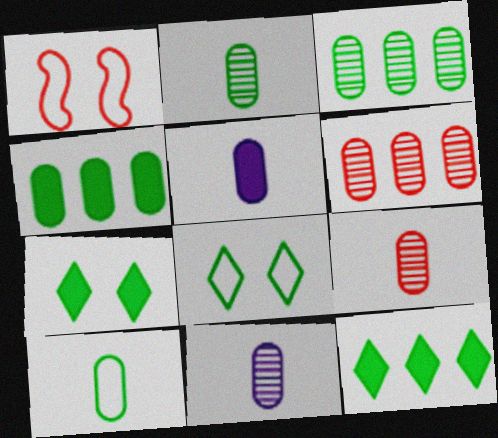[[1, 11, 12], 
[2, 9, 11], 
[5, 9, 10]]